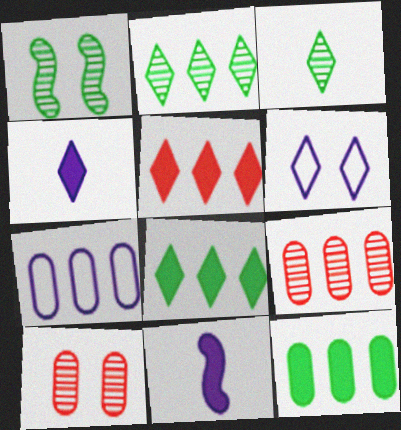[[3, 5, 6], 
[7, 9, 12]]